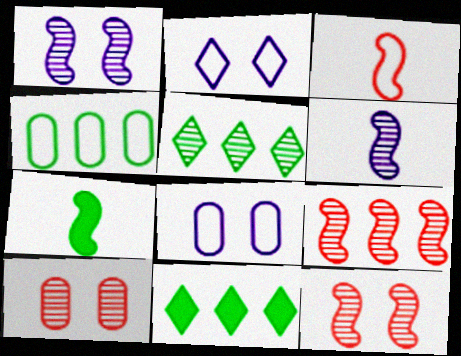[[2, 3, 4], 
[3, 6, 7], 
[5, 6, 10]]